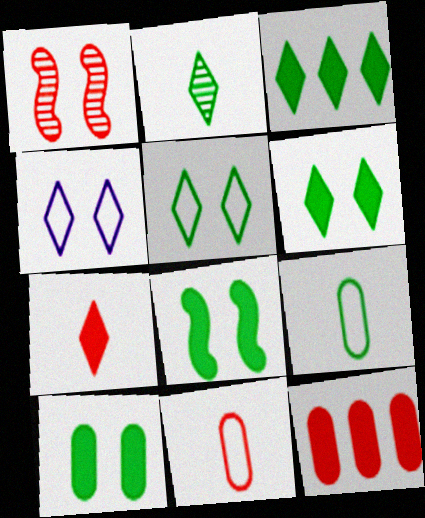[[1, 4, 10], 
[2, 3, 5], 
[6, 8, 10]]